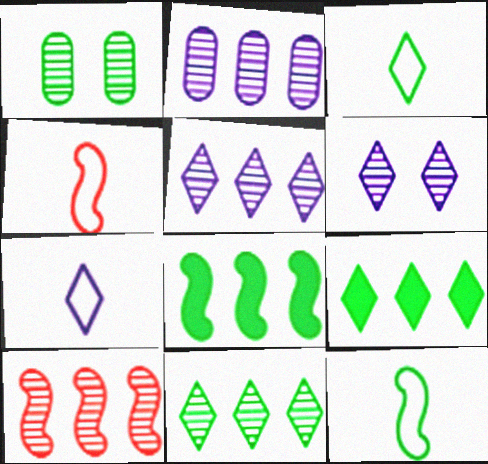[[1, 3, 8], 
[1, 9, 12], 
[2, 10, 11]]